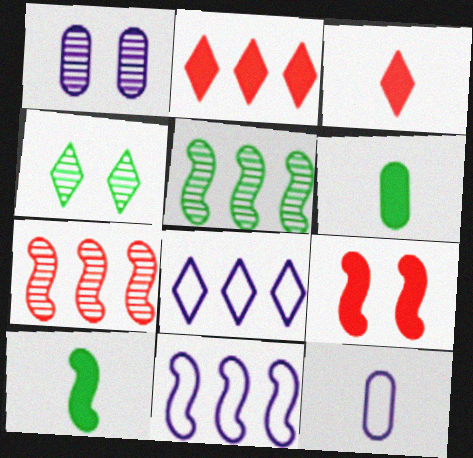[[3, 4, 8]]